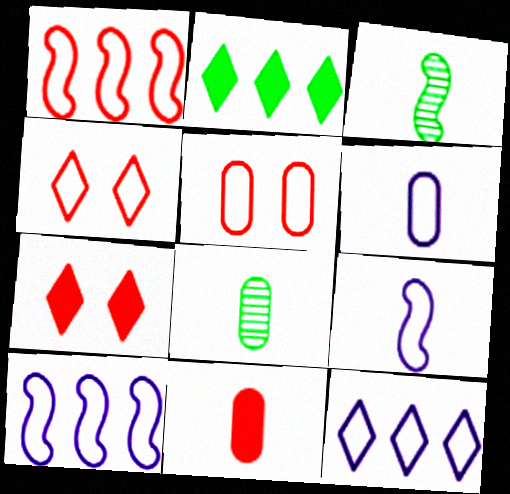[[6, 8, 11], 
[7, 8, 10]]